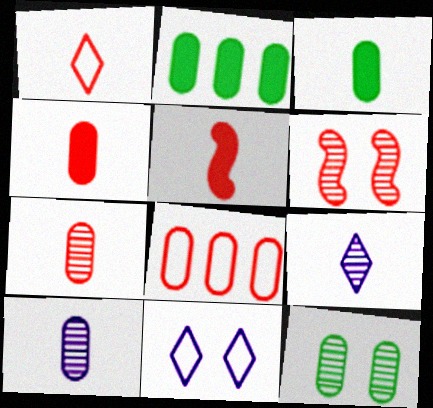[[1, 5, 7]]